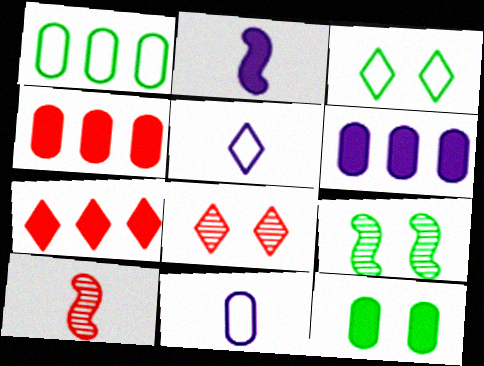[[1, 2, 8], 
[2, 7, 12], 
[3, 6, 10], 
[3, 9, 12], 
[4, 5, 9], 
[7, 9, 11]]